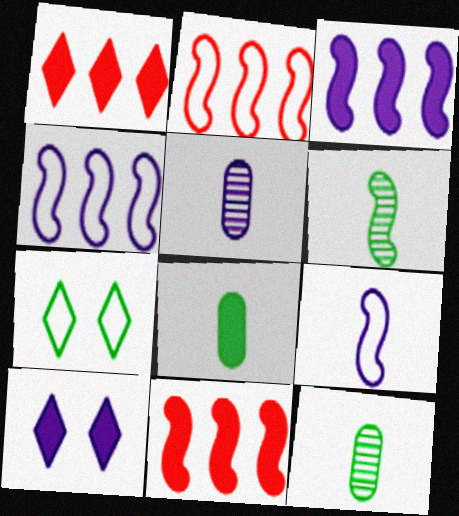[[2, 10, 12], 
[4, 5, 10], 
[5, 7, 11], 
[8, 10, 11]]